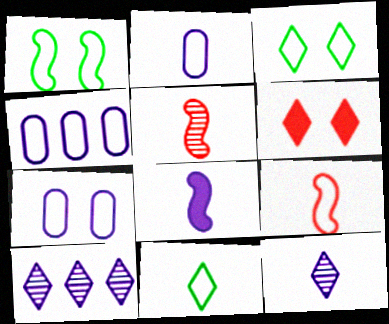[[2, 4, 7], 
[2, 8, 12], 
[2, 9, 11], 
[3, 4, 9], 
[6, 10, 11], 
[7, 8, 10]]